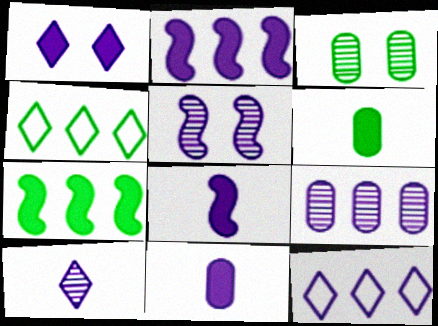[[1, 2, 11], 
[1, 10, 12], 
[2, 9, 12], 
[5, 9, 10], 
[5, 11, 12]]